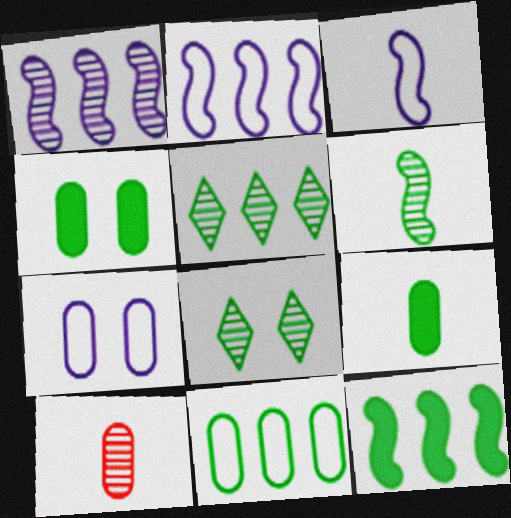[[1, 8, 10], 
[5, 11, 12]]